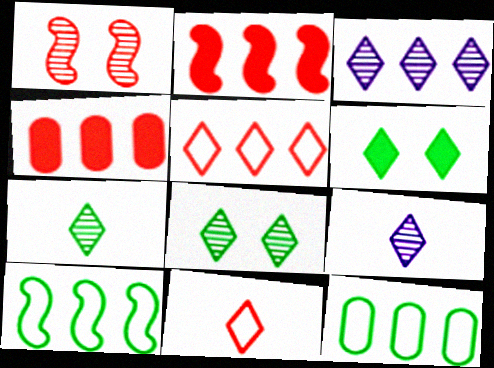[[1, 4, 11], 
[2, 3, 12], 
[3, 4, 10], 
[3, 6, 11], 
[5, 6, 9]]